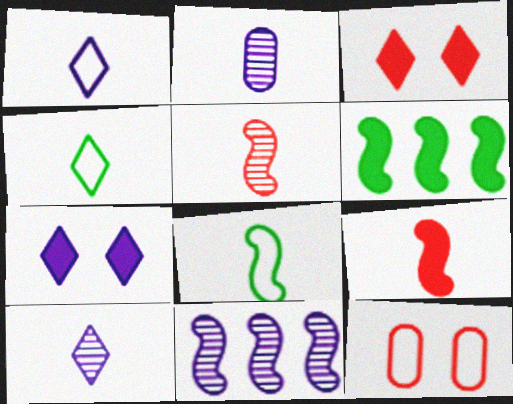[[2, 4, 9], 
[6, 10, 12]]